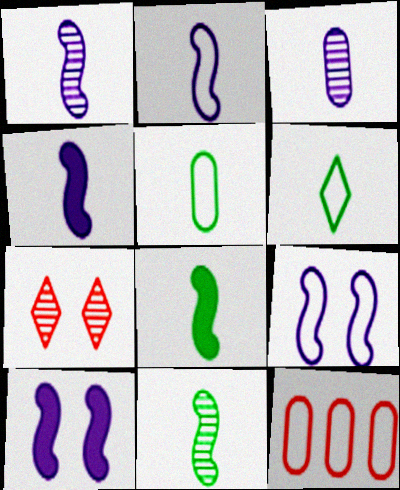[[1, 2, 4], 
[6, 9, 12]]